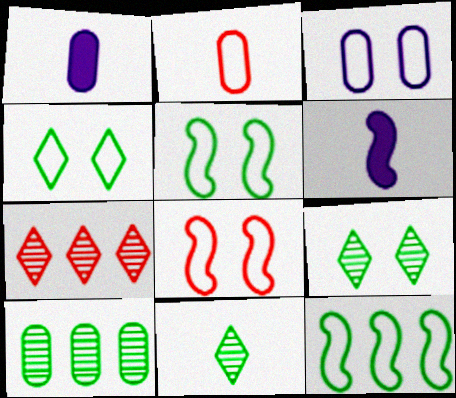[[1, 5, 7], 
[2, 6, 11], 
[3, 4, 8]]